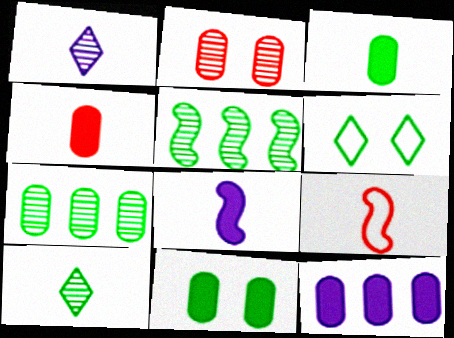[[1, 2, 5], 
[1, 3, 9], 
[3, 5, 6], 
[4, 11, 12]]